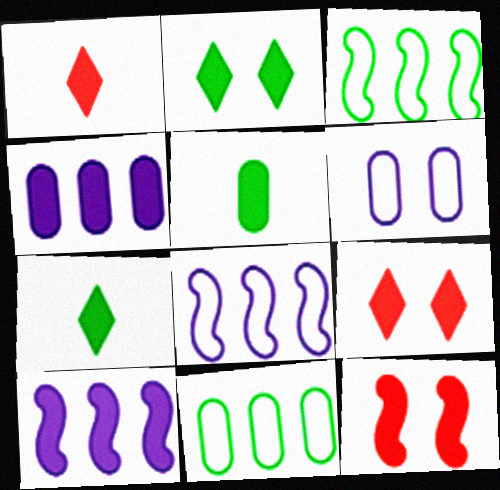[[4, 7, 12], 
[5, 9, 10]]